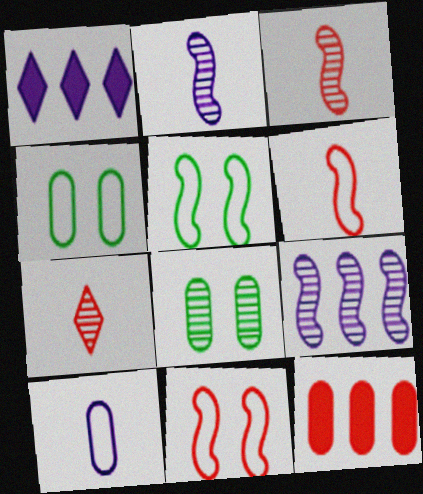[[1, 3, 4], 
[1, 6, 8], 
[7, 8, 9], 
[7, 11, 12], 
[8, 10, 12]]